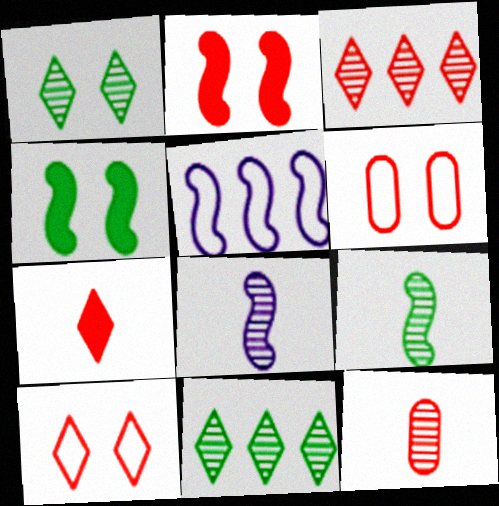[[2, 5, 9], 
[3, 7, 10]]